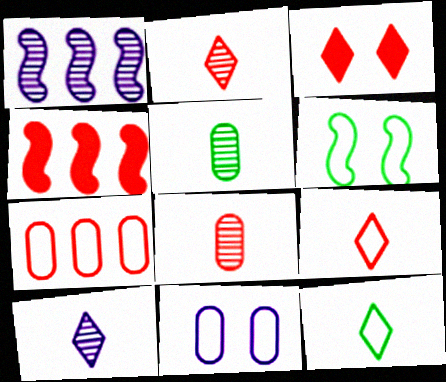[]